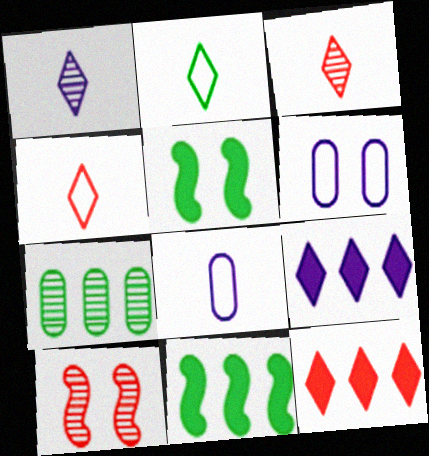[[1, 7, 10], 
[2, 5, 7], 
[3, 6, 11]]